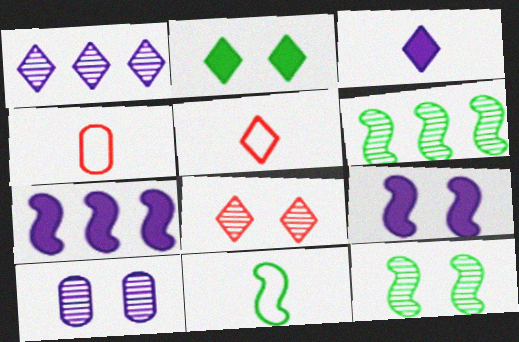[[1, 2, 5], 
[8, 10, 12]]